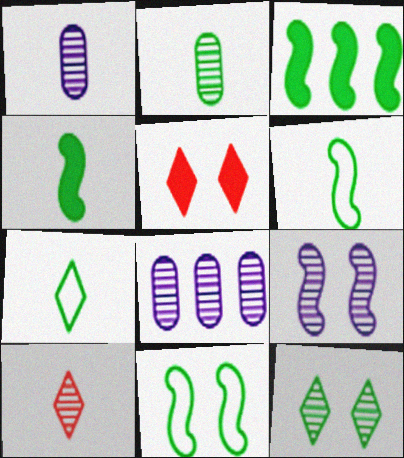[[2, 4, 7], 
[5, 6, 8]]